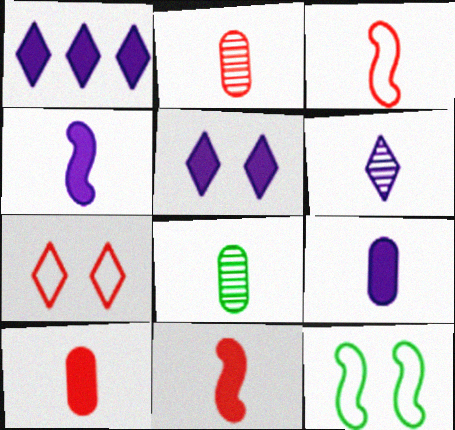[[1, 2, 12]]